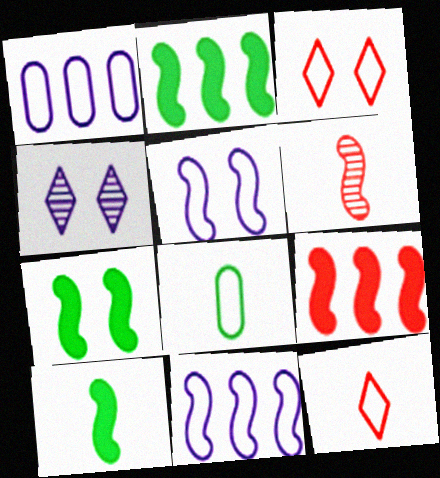[[2, 5, 6], 
[2, 7, 10], 
[3, 8, 11], 
[4, 8, 9], 
[6, 7, 11]]